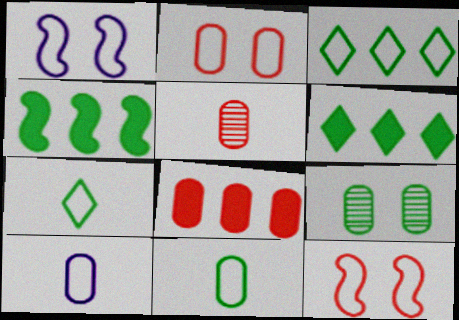[[1, 5, 6], 
[2, 5, 8], 
[3, 10, 12], 
[4, 7, 9], 
[8, 9, 10]]